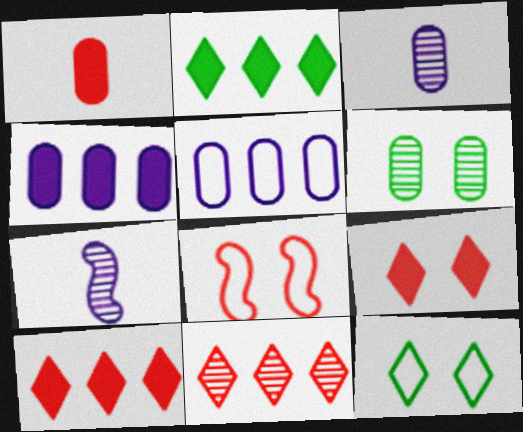[[1, 5, 6], 
[1, 8, 11], 
[2, 3, 8], 
[6, 7, 11]]